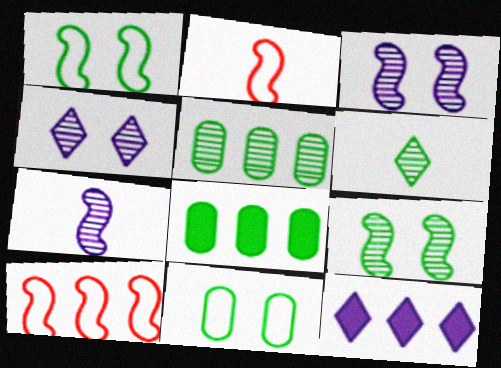[[1, 6, 8], 
[2, 4, 8], 
[5, 6, 9], 
[5, 10, 12]]